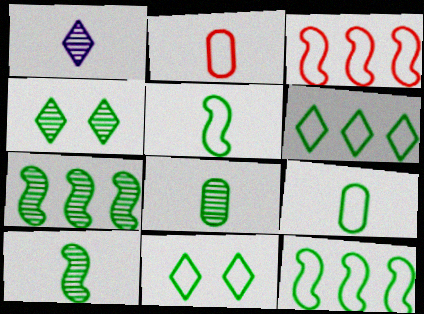[[4, 7, 8], 
[9, 11, 12]]